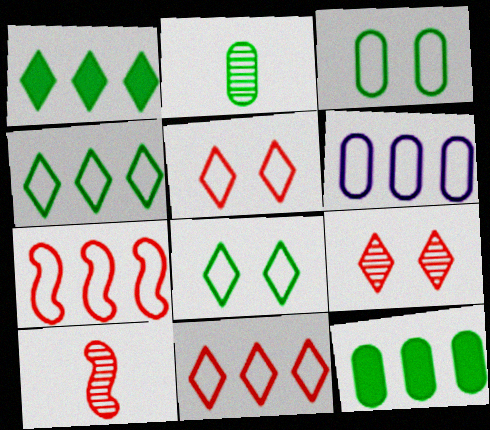[[2, 3, 12], 
[4, 6, 7]]